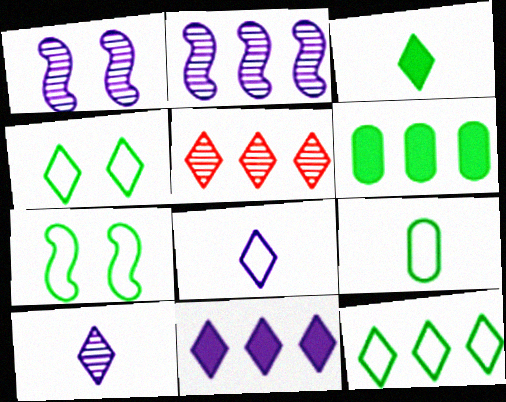[[5, 11, 12], 
[7, 9, 12]]